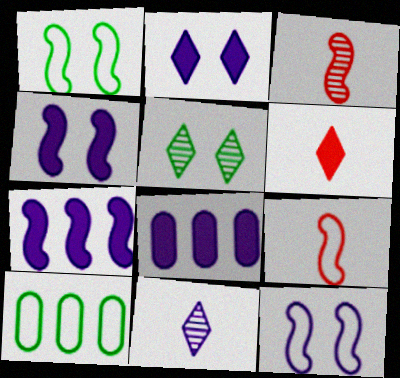[[1, 3, 7], 
[2, 3, 10], 
[5, 8, 9], 
[8, 11, 12]]